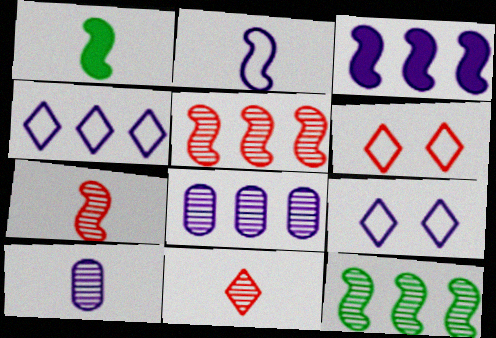[[1, 2, 7], 
[1, 6, 8], 
[3, 4, 8], 
[3, 9, 10]]